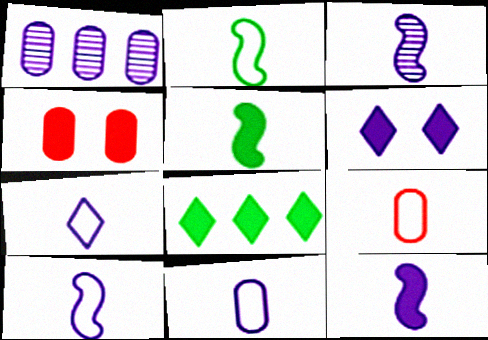[[1, 6, 10], 
[2, 7, 9], 
[3, 10, 12], 
[4, 8, 12], 
[7, 10, 11]]